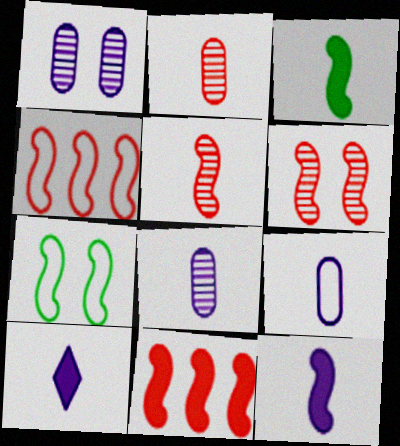[]